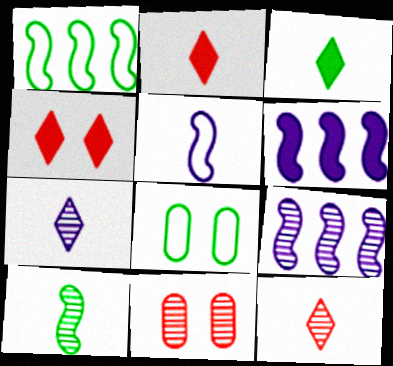[[2, 8, 9], 
[6, 8, 12]]